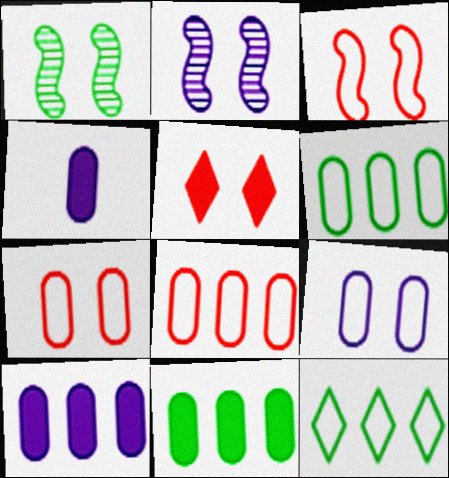[[1, 5, 9]]